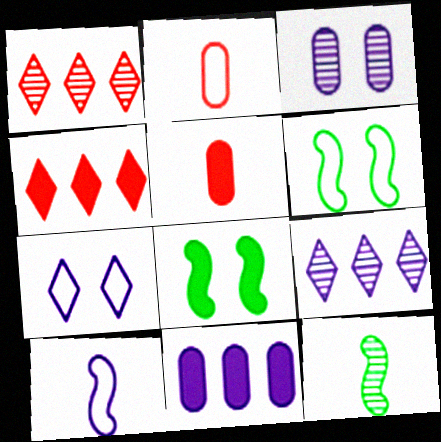[[1, 3, 12], 
[2, 8, 9], 
[5, 6, 9]]